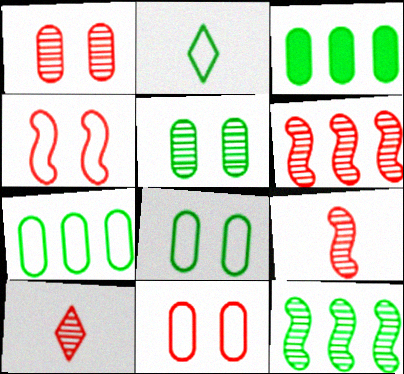[[1, 6, 10]]